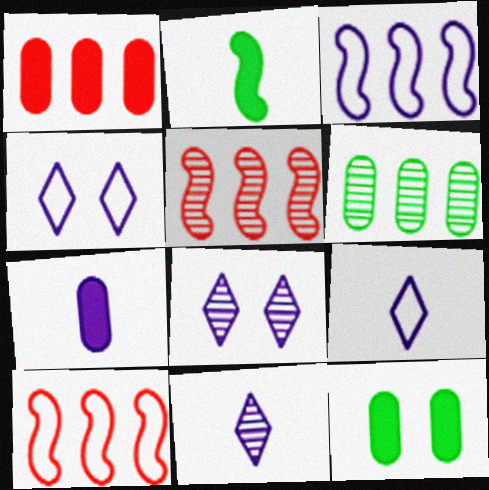[[1, 7, 12], 
[3, 7, 8], 
[5, 9, 12], 
[10, 11, 12]]